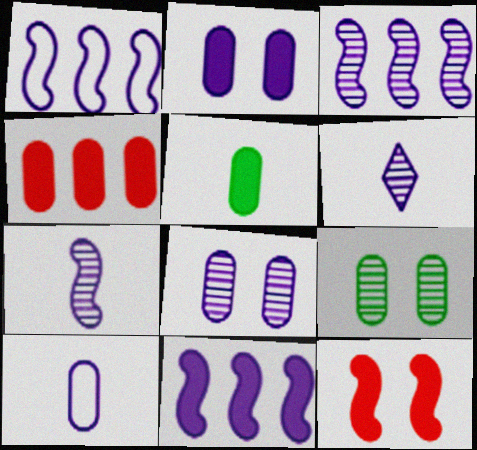[[1, 2, 6], 
[1, 3, 11], 
[2, 4, 5], 
[3, 6, 8], 
[4, 9, 10]]